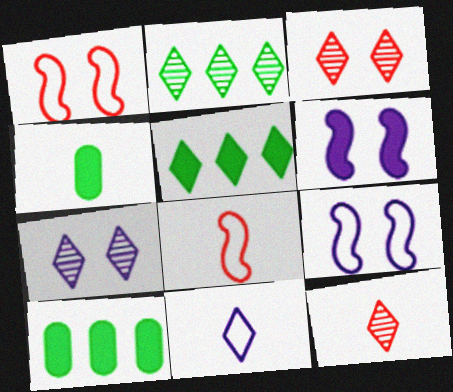[[2, 7, 12], 
[3, 5, 11], 
[7, 8, 10], 
[9, 10, 12]]